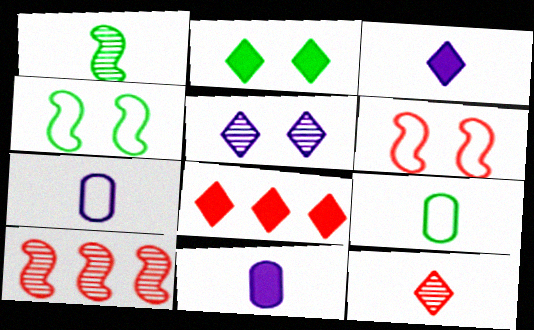[[2, 3, 8], 
[2, 7, 10]]